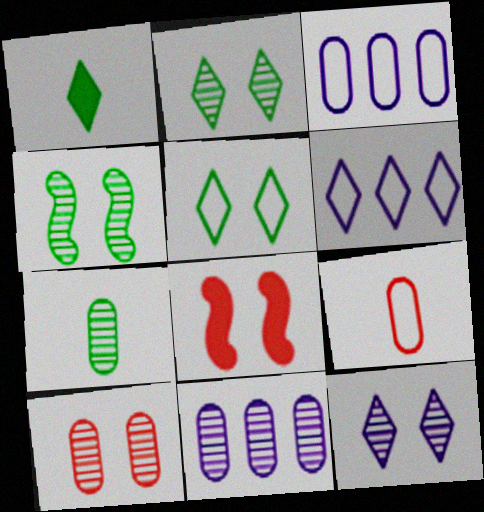[[4, 10, 12], 
[6, 7, 8], 
[7, 10, 11]]